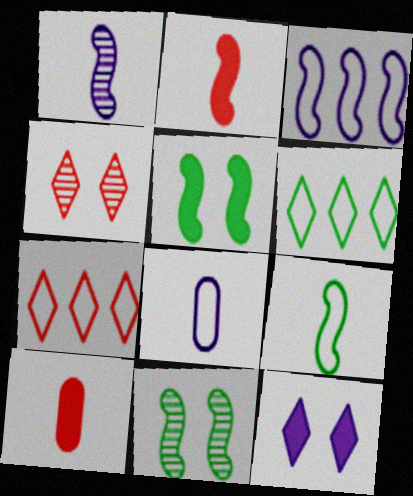[[1, 2, 9], 
[2, 3, 11]]